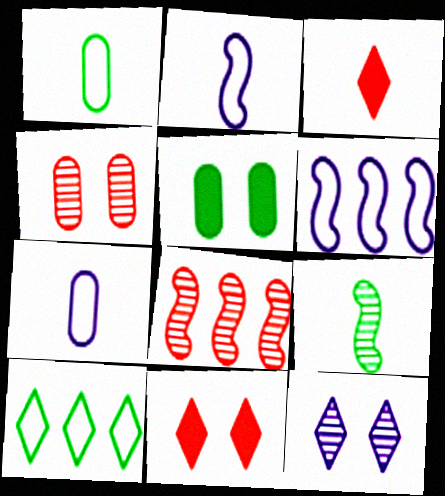[[3, 7, 9], 
[3, 10, 12], 
[5, 9, 10]]